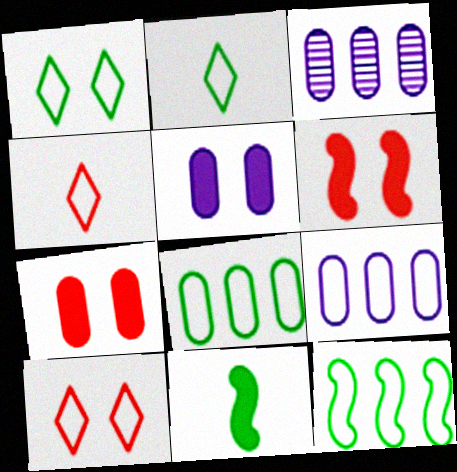[[2, 3, 6], 
[3, 10, 11]]